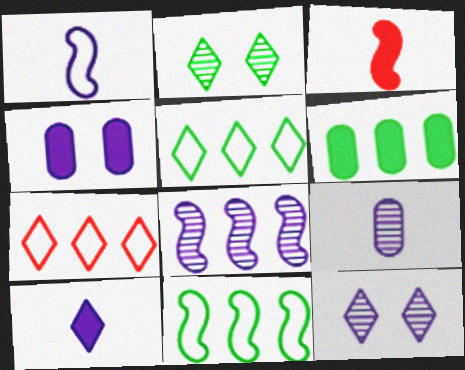[[1, 9, 10], 
[2, 7, 10], 
[6, 7, 8], 
[8, 9, 12]]